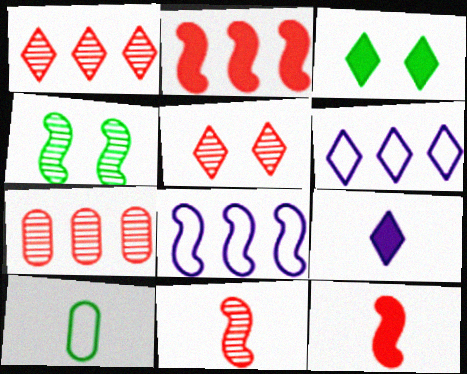[[4, 8, 12], 
[5, 7, 11], 
[9, 10, 11]]